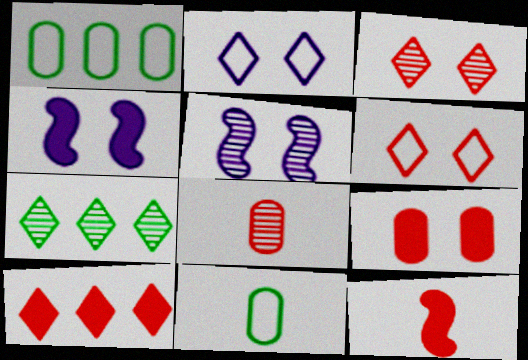[[5, 7, 8], 
[5, 10, 11], 
[9, 10, 12]]